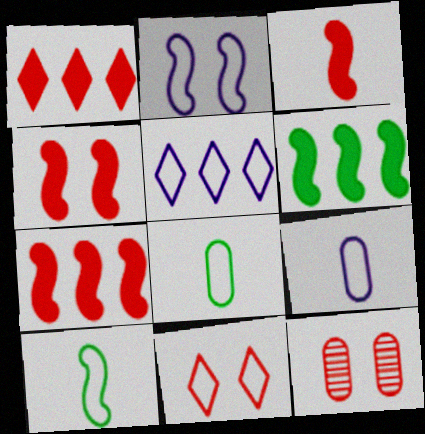[[2, 5, 9], 
[3, 4, 7], 
[4, 11, 12]]